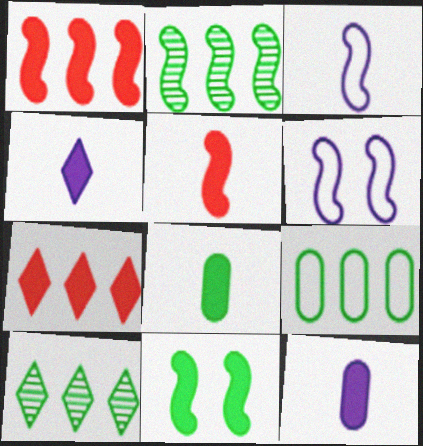[[2, 5, 6], 
[4, 5, 8], 
[7, 11, 12]]